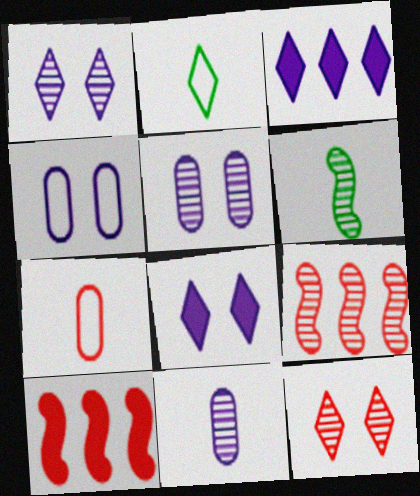[[2, 3, 12], 
[2, 5, 10], 
[7, 10, 12]]